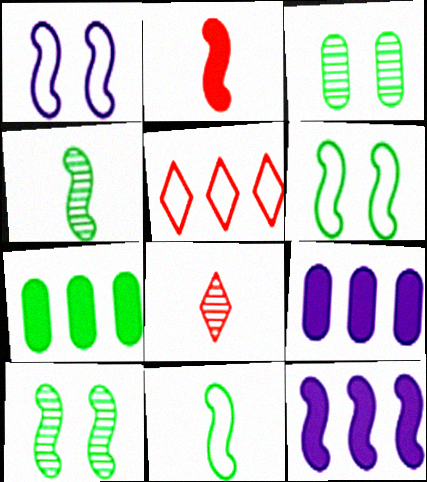[[1, 7, 8], 
[6, 8, 9]]